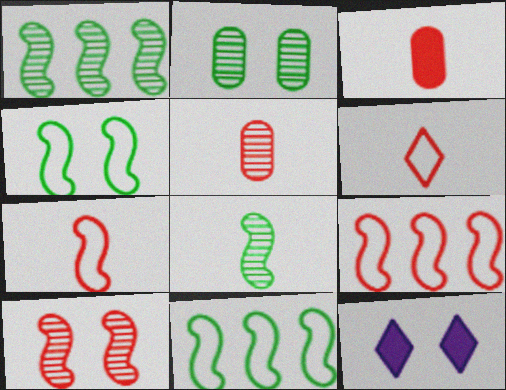[[5, 11, 12]]